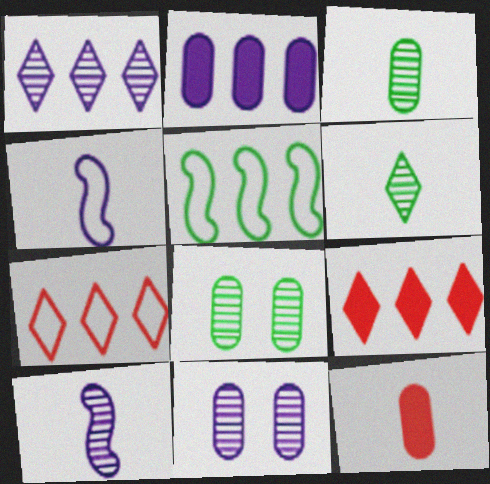[[1, 10, 11], 
[4, 6, 12], 
[4, 8, 9]]